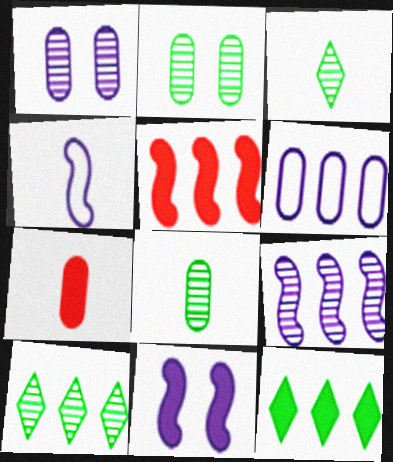[[2, 6, 7], 
[3, 4, 7], 
[4, 9, 11], 
[5, 6, 10], 
[7, 11, 12]]